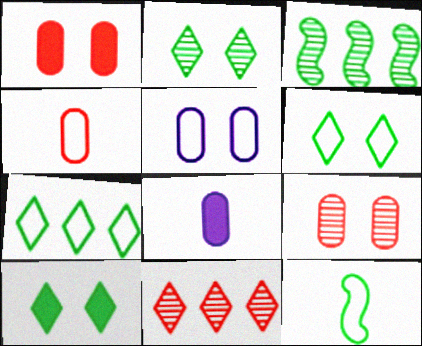[[2, 6, 10]]